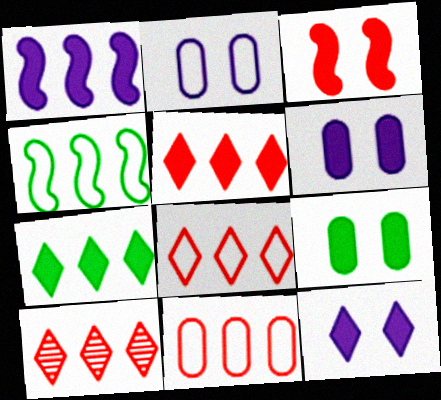[[3, 9, 12], 
[5, 8, 10]]